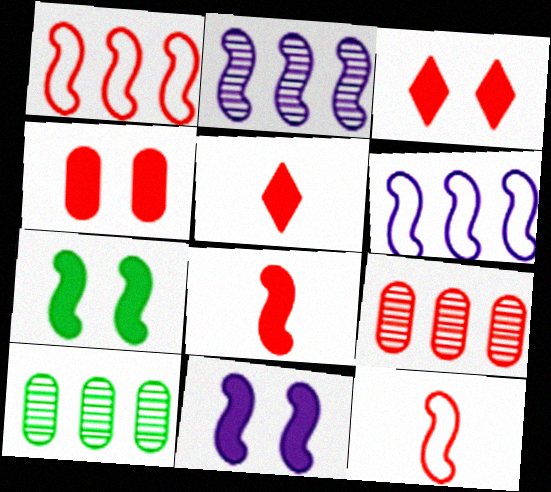[[2, 7, 12], 
[3, 9, 12]]